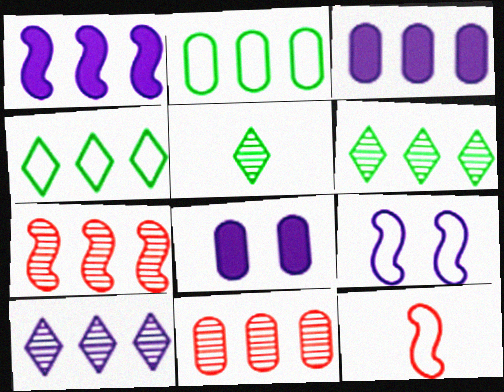[[1, 4, 11], 
[2, 3, 11], 
[3, 4, 7], 
[6, 8, 12]]